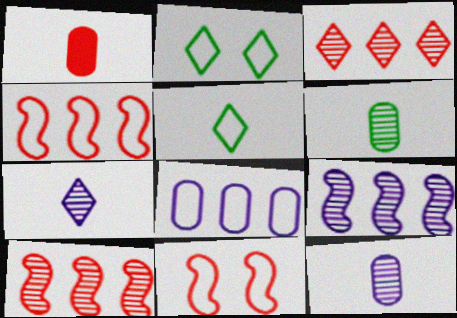[[1, 2, 9], 
[1, 3, 11], 
[5, 8, 11]]